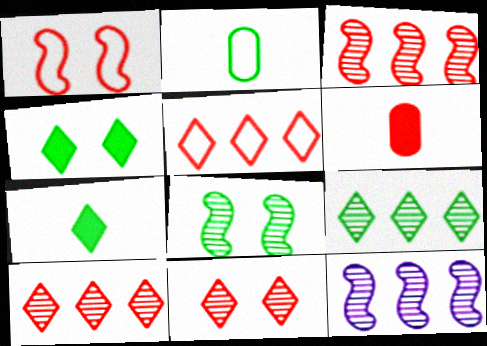[[1, 6, 10]]